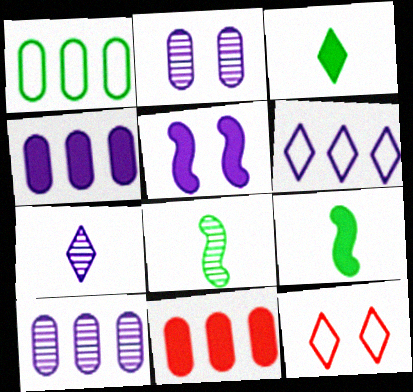[[1, 10, 11], 
[3, 5, 11], 
[4, 8, 12], 
[9, 10, 12]]